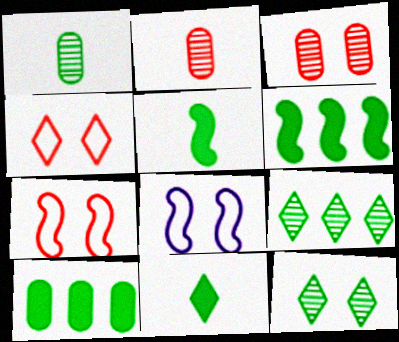[]